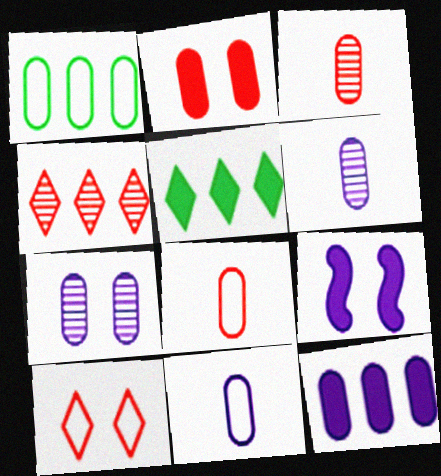[[1, 2, 6], 
[7, 11, 12]]